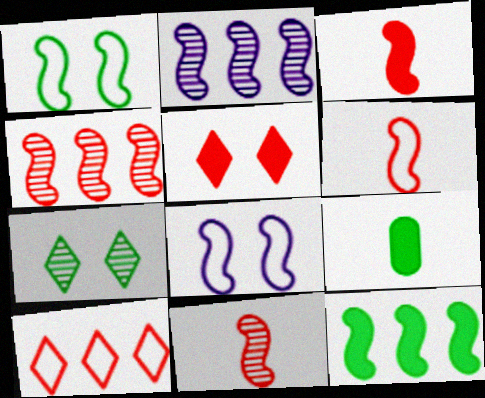[[1, 2, 3], 
[3, 6, 11], 
[8, 11, 12]]